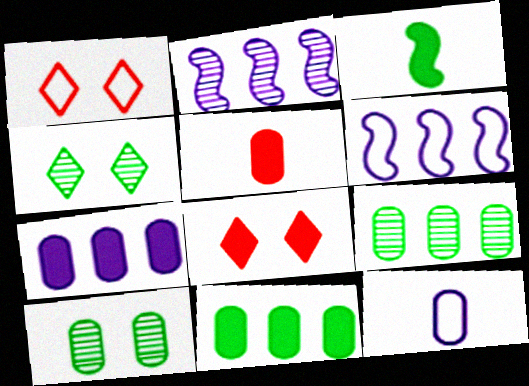[[3, 7, 8], 
[4, 5, 6]]